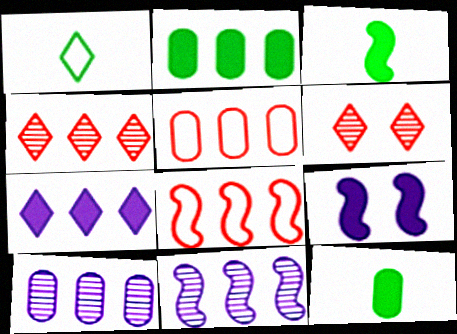[[1, 6, 7], 
[2, 5, 10]]